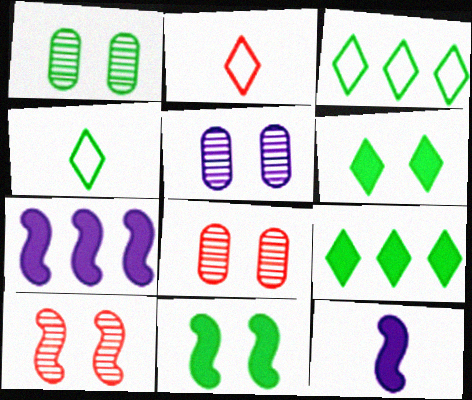[[1, 2, 7], 
[1, 5, 8], 
[3, 8, 12], 
[4, 7, 8]]